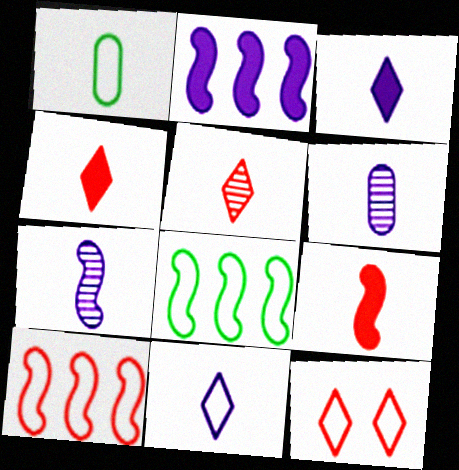[[1, 4, 7]]